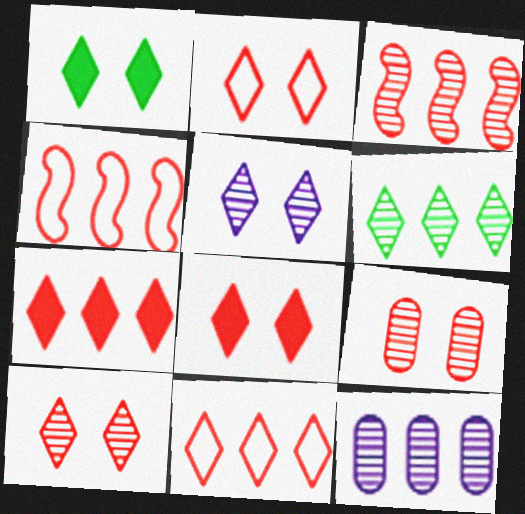[[1, 2, 5], 
[2, 8, 10], 
[3, 6, 12]]